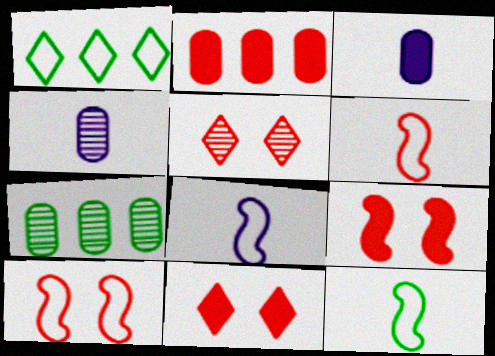[[1, 4, 9], 
[2, 5, 6], 
[6, 8, 12], 
[7, 8, 11]]